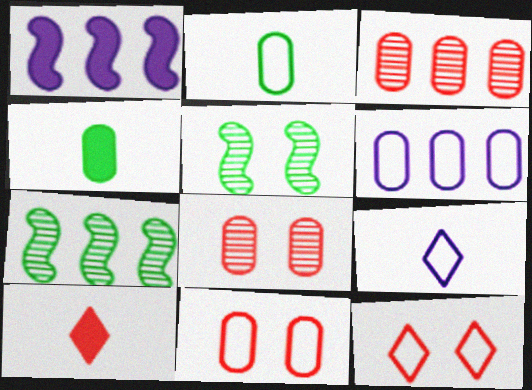[[2, 6, 11], 
[4, 6, 8], 
[5, 6, 10]]